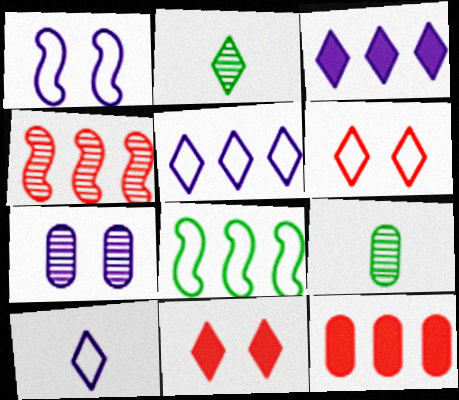[[1, 2, 12], 
[2, 3, 6], 
[2, 4, 7], 
[2, 5, 11]]